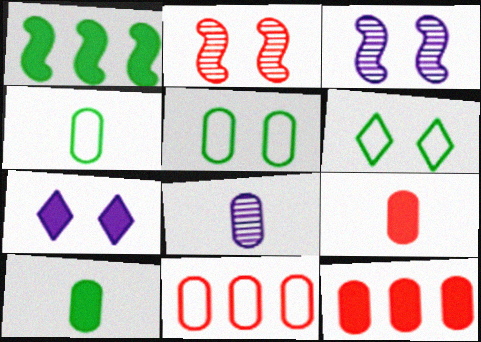[[1, 7, 9], 
[2, 5, 7], 
[4, 8, 9], 
[5, 8, 12]]